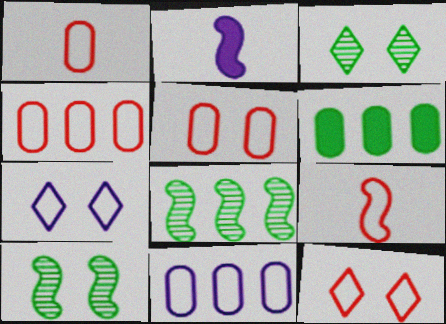[[1, 4, 5], 
[2, 3, 4], 
[4, 9, 12]]